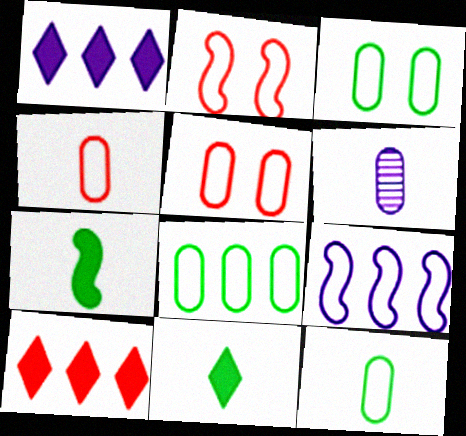[[3, 8, 12]]